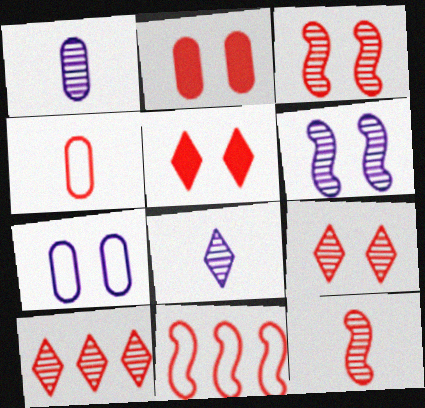[]